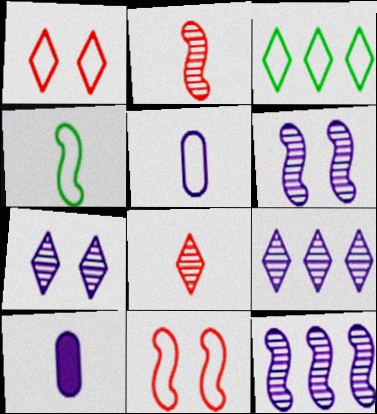[[3, 5, 11], 
[4, 8, 10]]